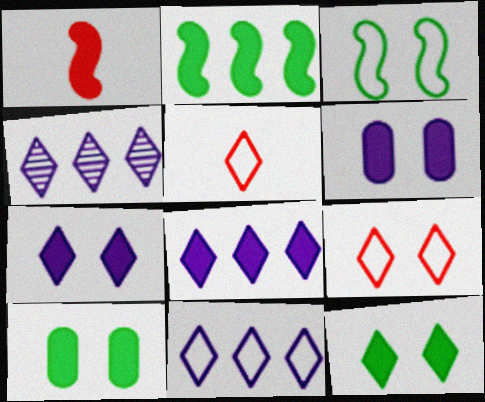[[1, 8, 10], 
[4, 5, 12], 
[4, 8, 11]]